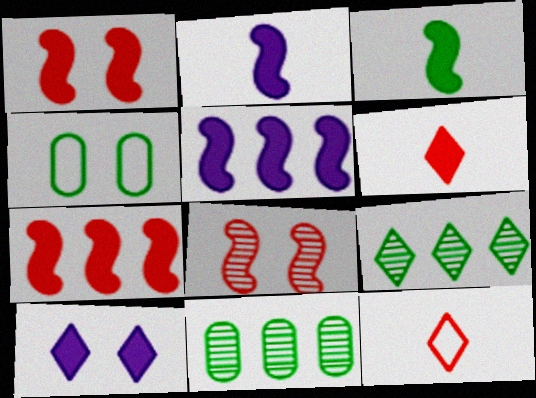[[1, 3, 5], 
[3, 4, 9], 
[4, 8, 10], 
[9, 10, 12]]